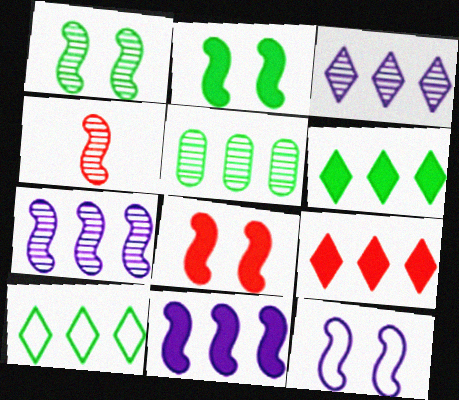[[1, 4, 7], 
[1, 8, 12], 
[3, 9, 10]]